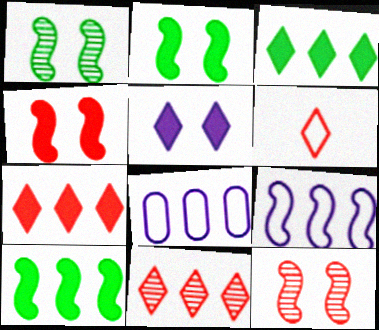[[8, 10, 11]]